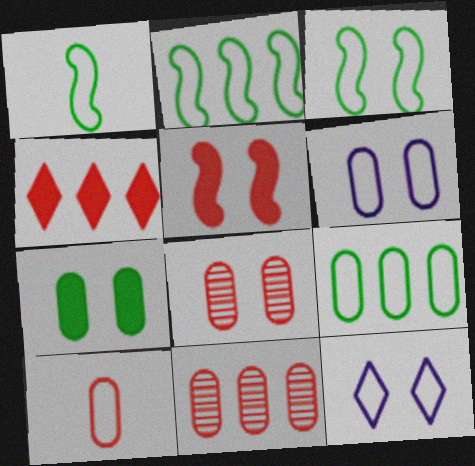[[1, 2, 3], 
[2, 10, 12], 
[6, 7, 8], 
[6, 9, 10]]